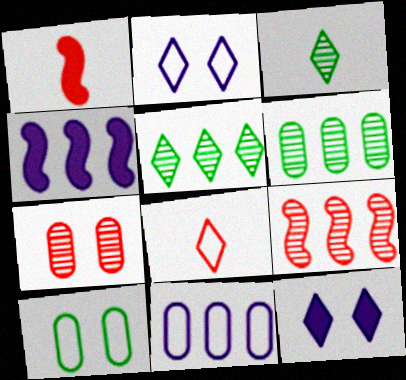[[1, 2, 6], 
[5, 8, 12]]